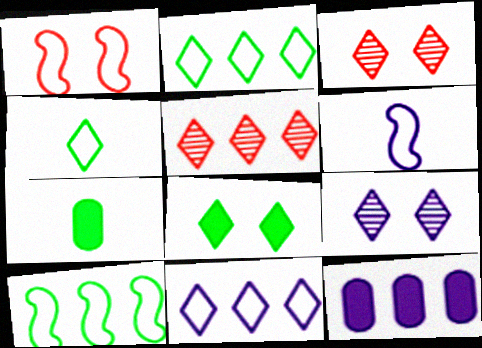[[1, 6, 10], 
[5, 10, 12], 
[6, 9, 12]]